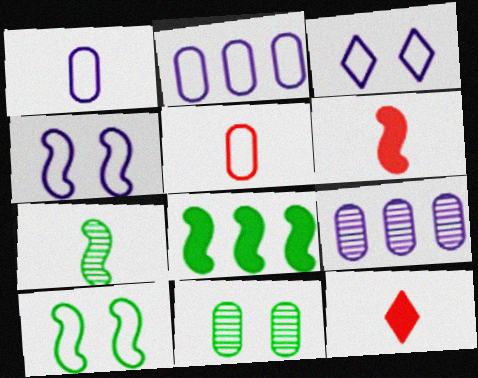[[1, 7, 12], 
[7, 8, 10], 
[9, 10, 12]]